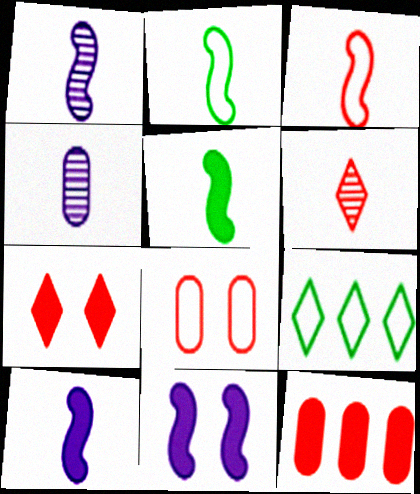[[1, 3, 5]]